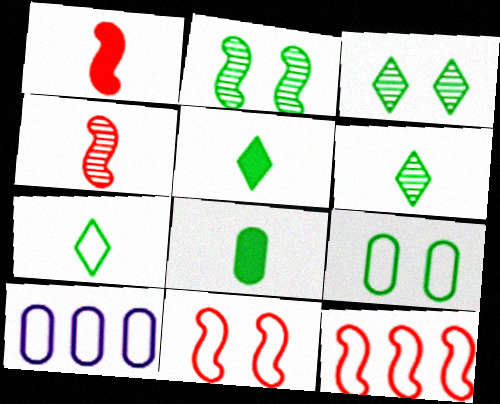[[1, 3, 10], 
[5, 6, 7], 
[7, 10, 11]]